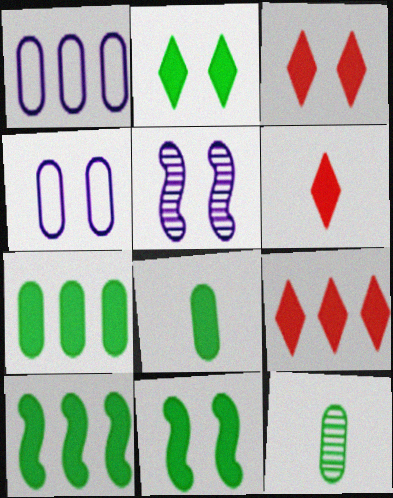[[2, 8, 10], 
[3, 6, 9]]